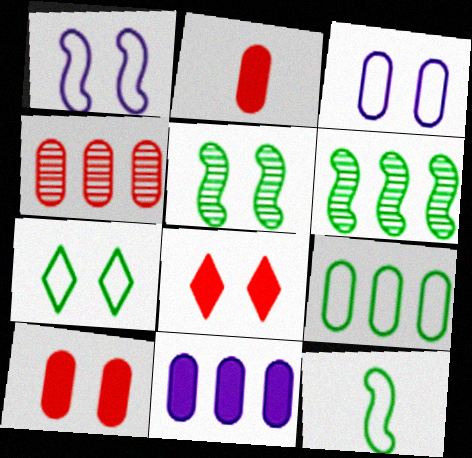[[3, 5, 8], 
[4, 9, 11], 
[7, 9, 12]]